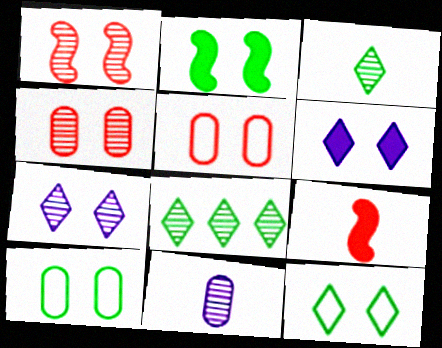[[1, 6, 10], 
[1, 8, 11], 
[2, 5, 7]]